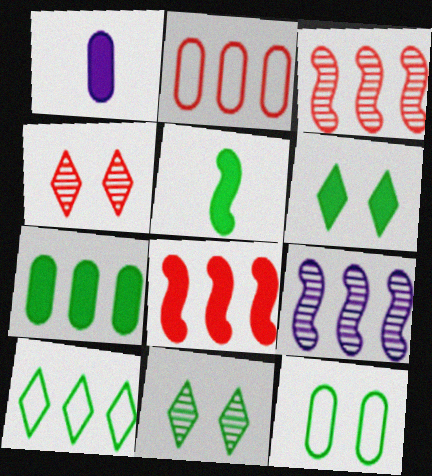[[1, 6, 8], 
[5, 6, 7]]